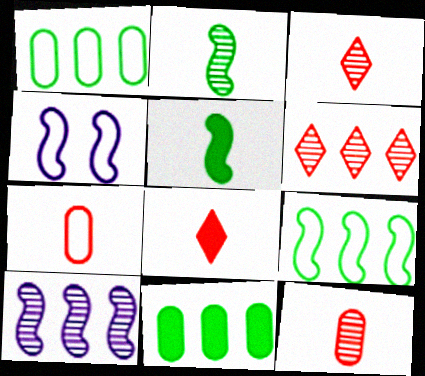[[3, 4, 11]]